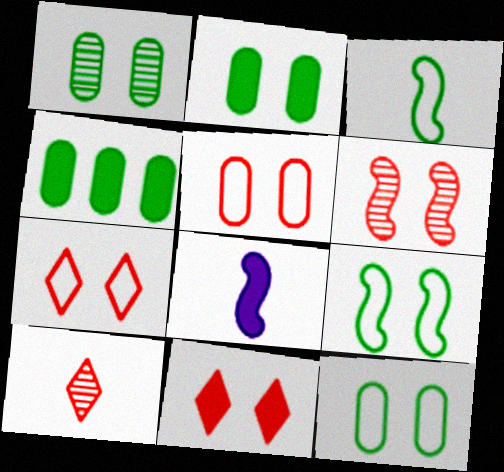[[1, 2, 12], 
[4, 8, 11], 
[5, 6, 11]]